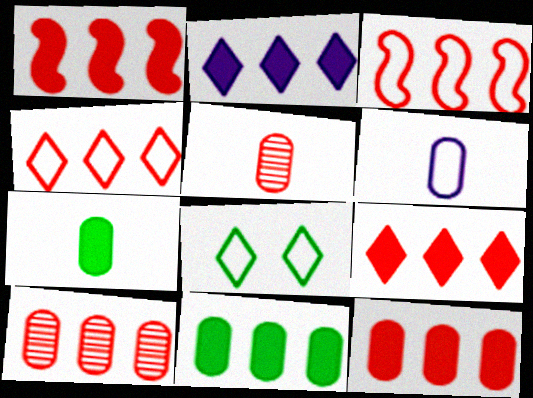[[1, 2, 11], 
[1, 4, 10], 
[1, 9, 12], 
[3, 6, 8], 
[3, 9, 10], 
[5, 6, 7]]